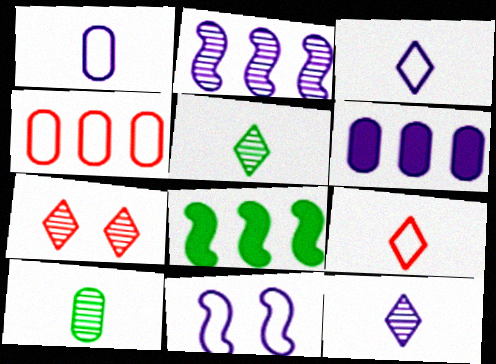[[1, 7, 8], 
[2, 7, 10], 
[6, 11, 12]]